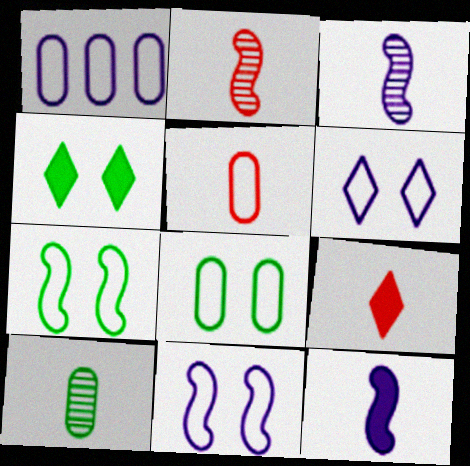[[1, 2, 4], 
[1, 5, 8], 
[2, 5, 9]]